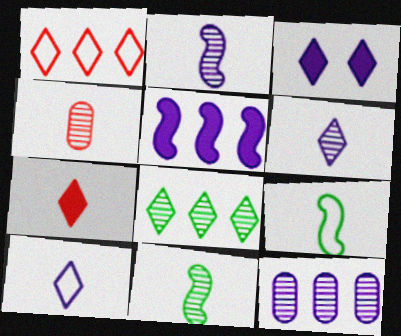[[4, 6, 11]]